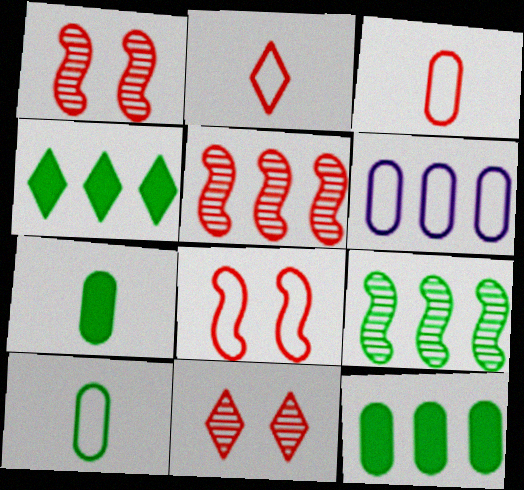[[4, 5, 6]]